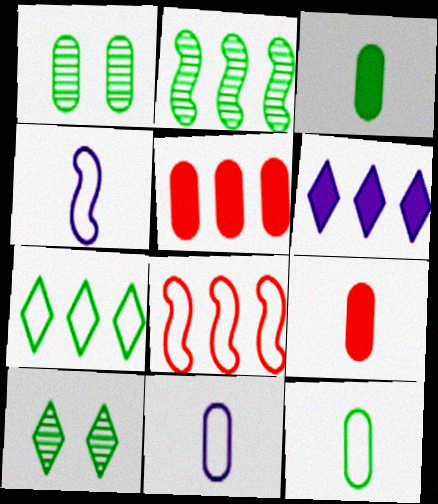[[1, 5, 11], 
[4, 5, 10]]